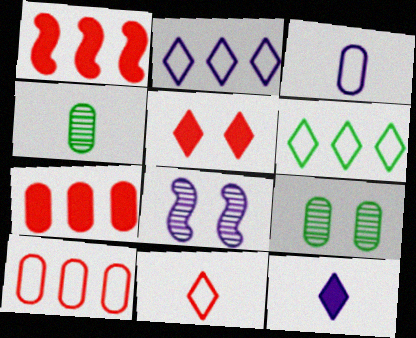[[3, 7, 9]]